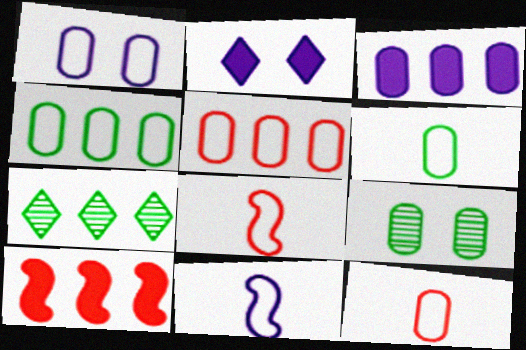[[1, 4, 12], 
[1, 5, 6], 
[3, 9, 12]]